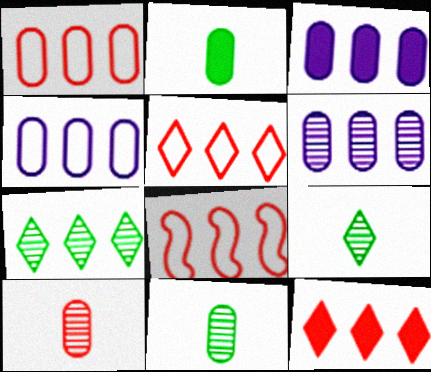[[1, 5, 8], 
[3, 4, 6], 
[3, 7, 8]]